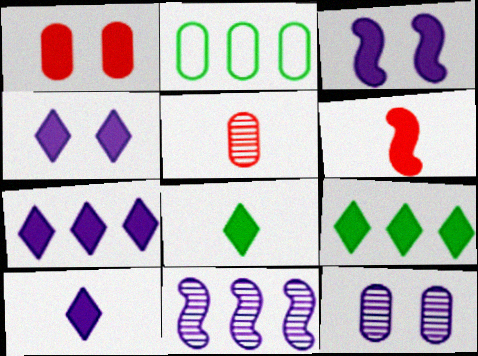[[4, 7, 10]]